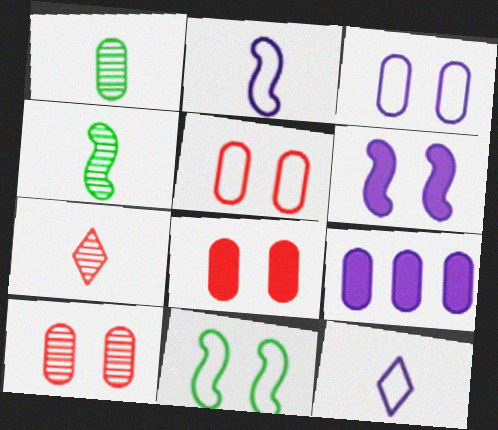[[1, 5, 9], 
[5, 8, 10], 
[7, 9, 11]]